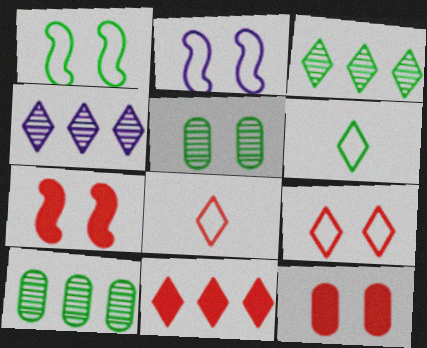[]